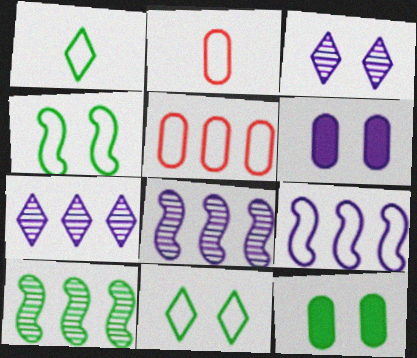[[1, 10, 12], 
[2, 9, 11]]